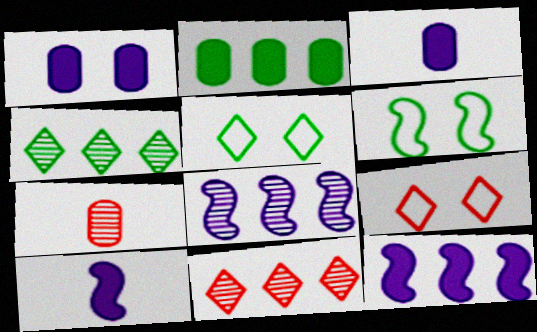[[3, 6, 11], 
[5, 7, 12]]